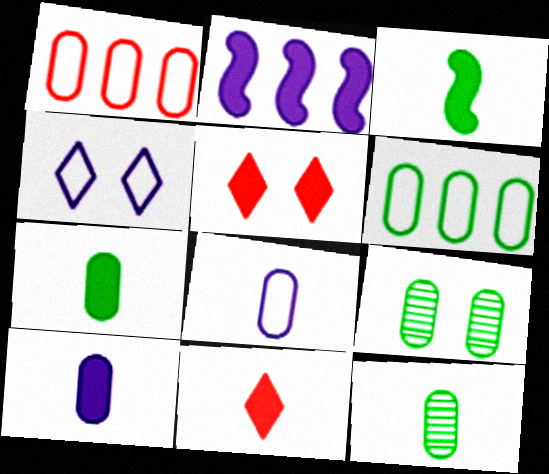[[1, 9, 10], 
[2, 5, 7], 
[3, 10, 11], 
[6, 7, 9]]